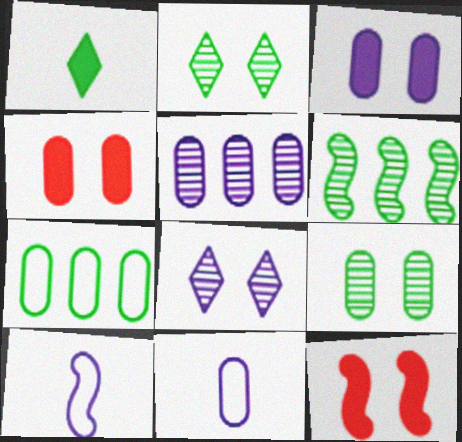[[3, 5, 11], 
[6, 10, 12]]